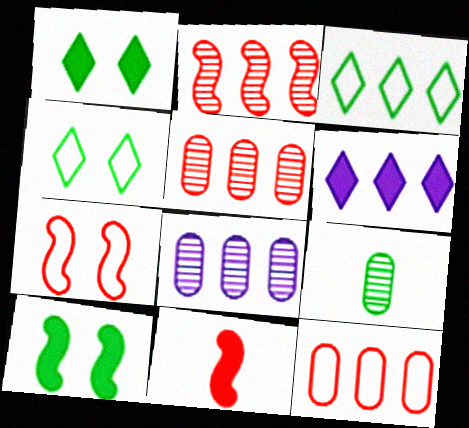[[2, 7, 11], 
[3, 9, 10], 
[4, 8, 11], 
[6, 7, 9]]